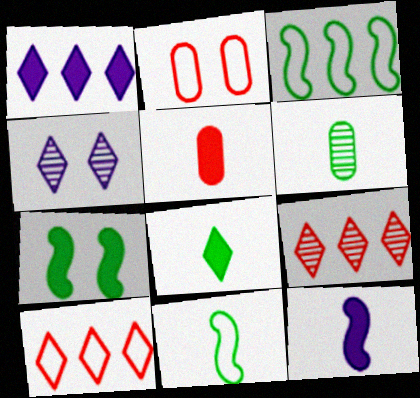[[1, 5, 7], 
[2, 4, 7], 
[3, 4, 5], 
[4, 8, 10], 
[5, 8, 12], 
[6, 8, 11]]